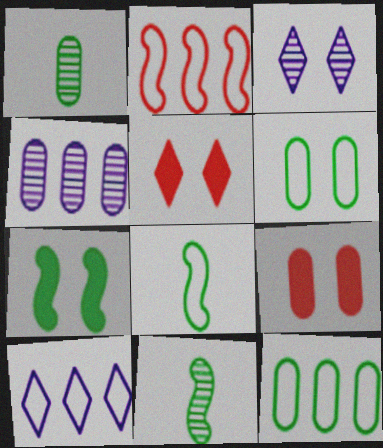[[2, 10, 12], 
[4, 5, 8], 
[9, 10, 11]]